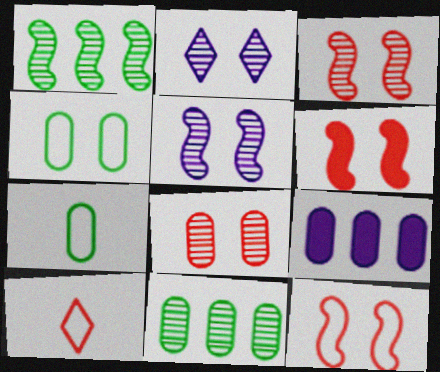[[2, 4, 6], 
[3, 6, 12], 
[7, 8, 9]]